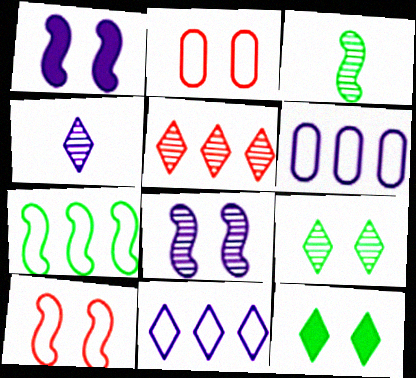[[1, 2, 9], 
[1, 4, 6], 
[2, 8, 12], 
[4, 5, 9]]